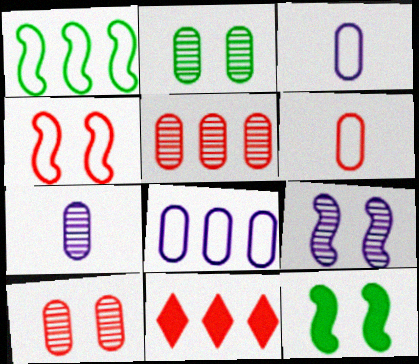[[2, 5, 7], 
[4, 9, 12]]